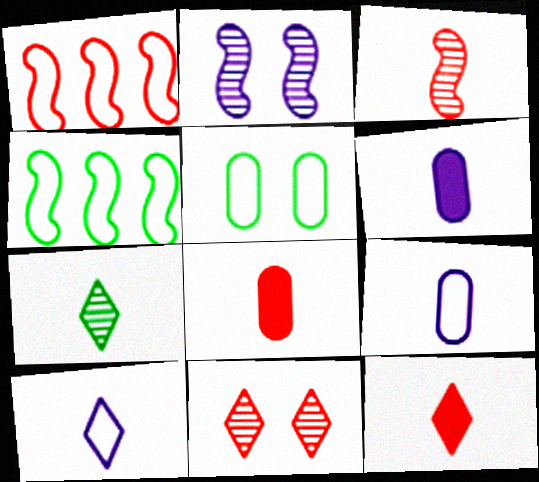[[1, 5, 10], 
[1, 8, 11], 
[4, 6, 11], 
[7, 10, 12]]